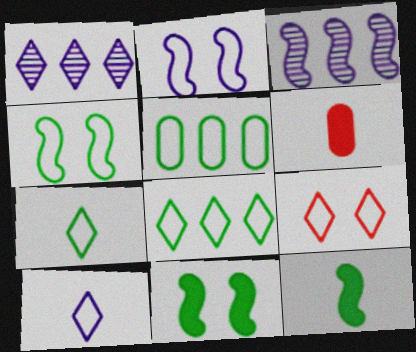[[1, 4, 6], 
[4, 5, 7], 
[8, 9, 10]]